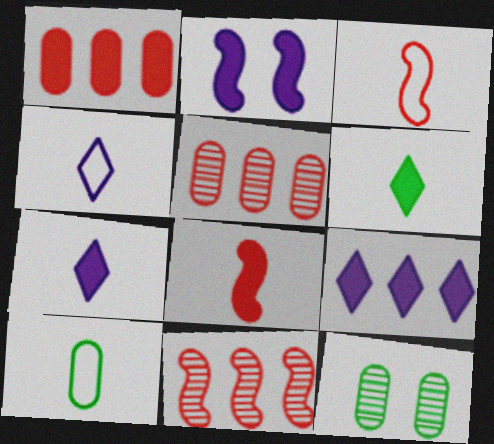[[1, 2, 6], 
[3, 4, 10], 
[3, 9, 12]]